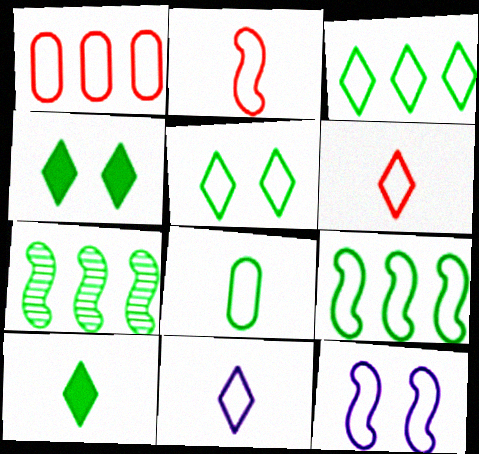[[2, 8, 11], 
[2, 9, 12], 
[4, 7, 8], 
[5, 8, 9]]